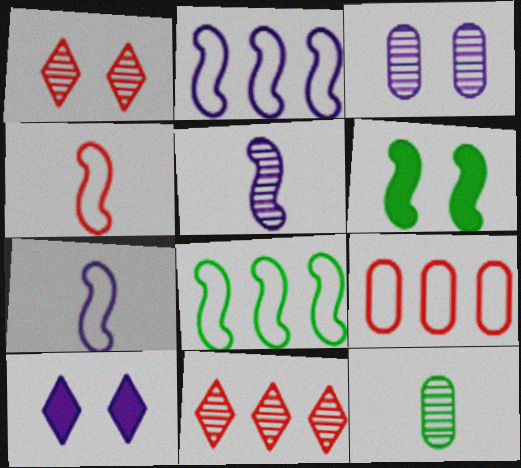[]